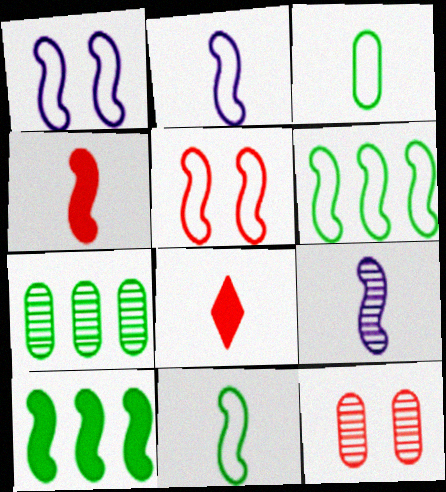[[1, 7, 8], 
[2, 5, 6], 
[3, 8, 9], 
[4, 9, 11], 
[5, 9, 10]]